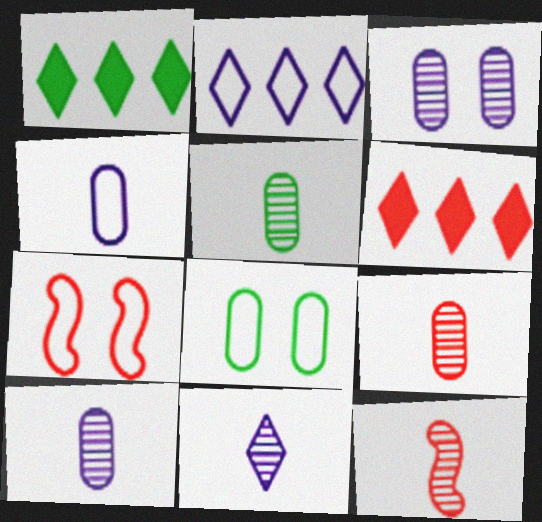[[1, 7, 10], 
[5, 9, 10], 
[5, 11, 12], 
[6, 7, 9]]